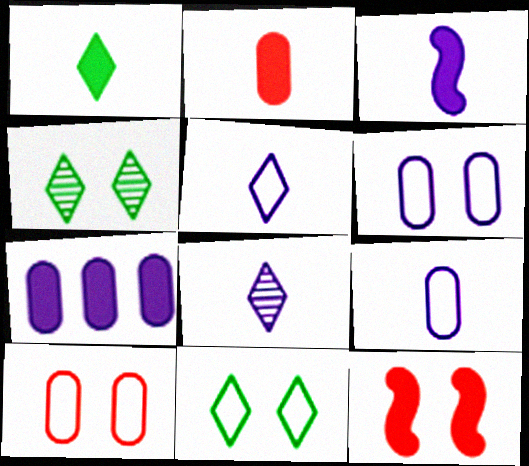[[1, 2, 3], 
[1, 7, 12], 
[3, 8, 9], 
[4, 6, 12]]